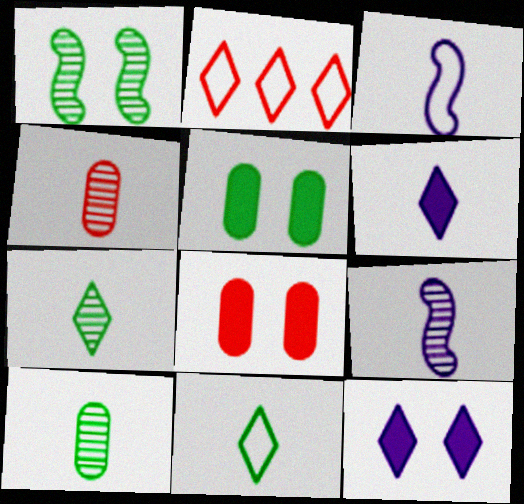[[2, 5, 9], 
[2, 7, 12], 
[4, 7, 9]]